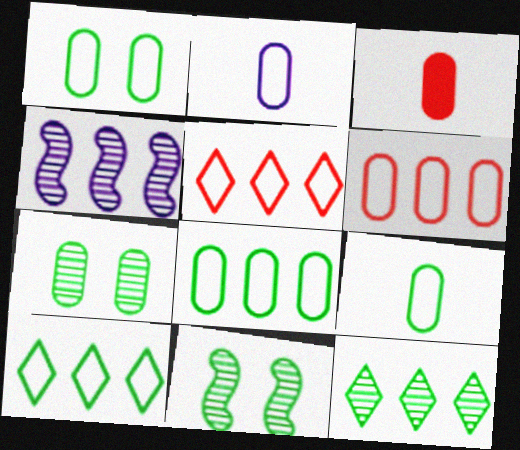[[1, 2, 6], 
[1, 8, 9]]